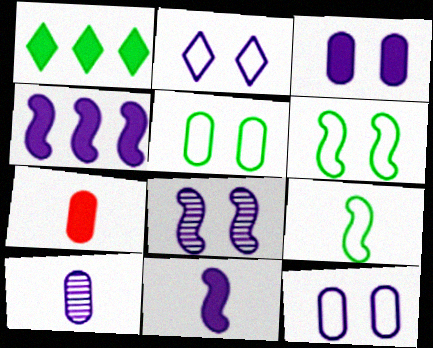[[2, 3, 8], 
[2, 4, 10]]